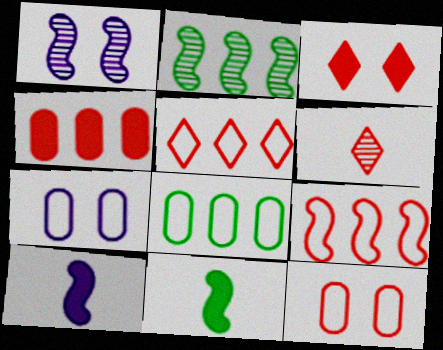[[1, 9, 11], 
[3, 5, 6]]